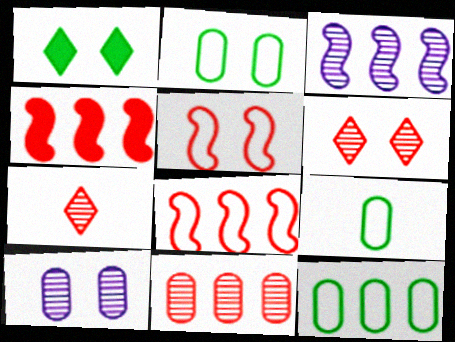[[1, 5, 10], 
[2, 9, 12]]